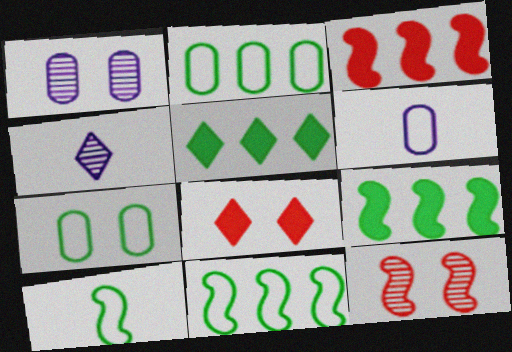[[3, 4, 7], 
[5, 6, 12]]